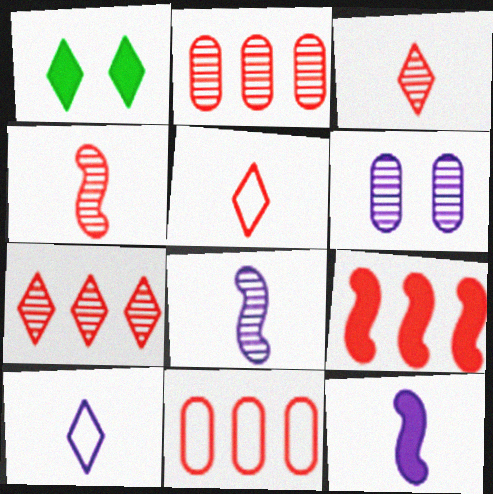[[1, 7, 10], 
[1, 8, 11], 
[7, 9, 11]]